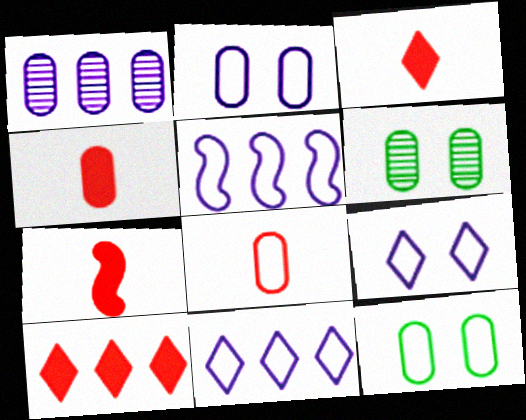[[1, 4, 12], 
[3, 4, 7], 
[3, 5, 6], 
[6, 7, 11]]